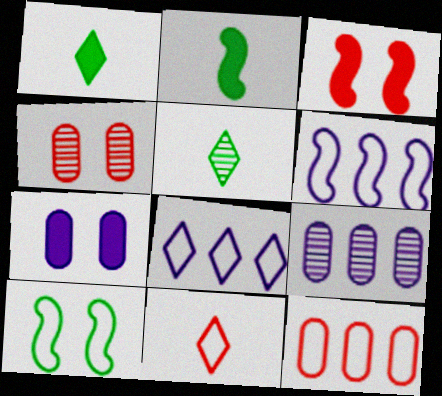[[1, 4, 6], 
[2, 4, 8]]